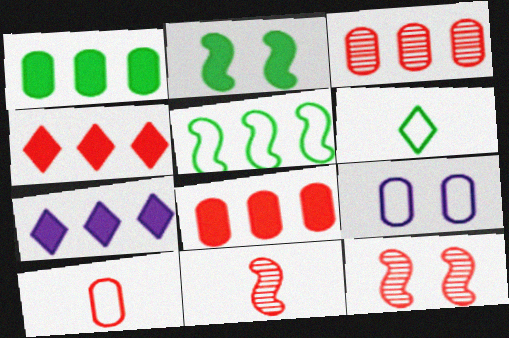[[3, 5, 7], 
[4, 10, 12]]